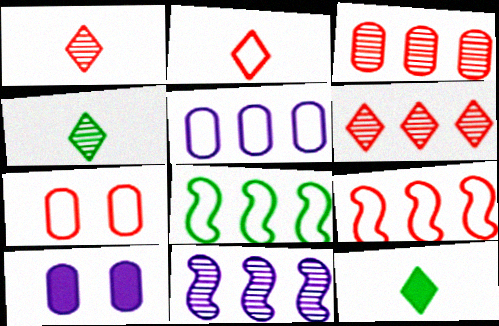[[1, 8, 10], 
[2, 7, 9], 
[4, 9, 10], 
[7, 11, 12]]